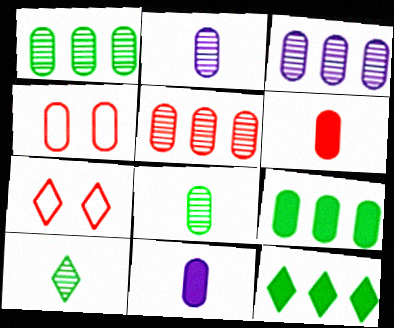[[1, 3, 5], 
[1, 4, 11], 
[2, 4, 9], 
[4, 5, 6]]